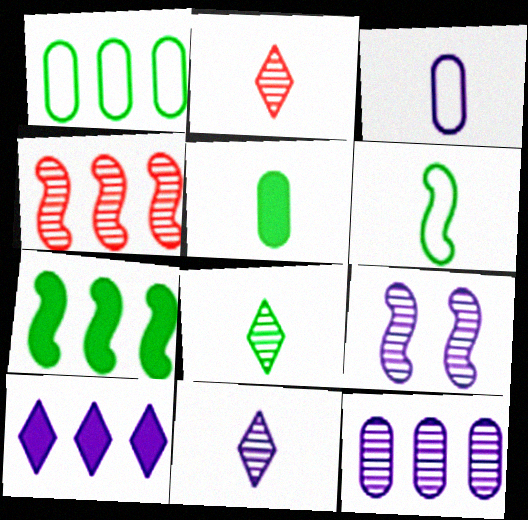[[1, 4, 10], 
[2, 8, 11], 
[3, 9, 10], 
[5, 6, 8], 
[9, 11, 12]]